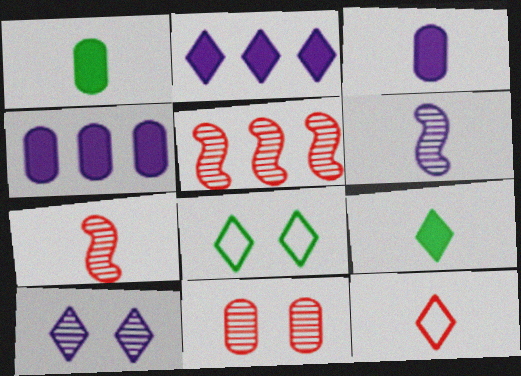[[1, 6, 12], 
[3, 5, 8], 
[4, 7, 8]]